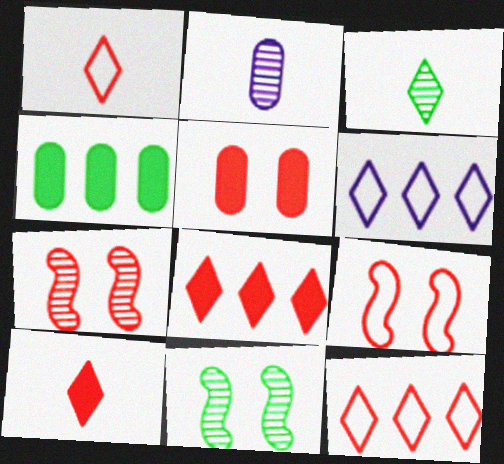[]